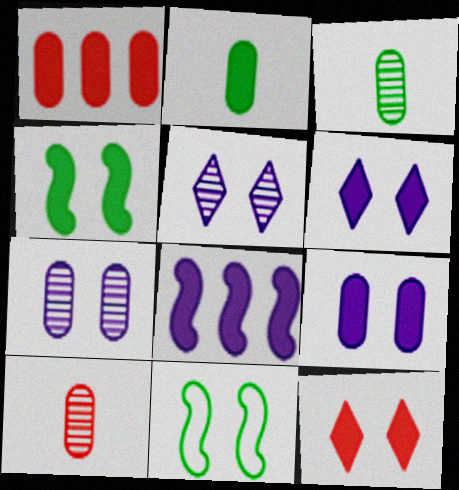[[1, 2, 9], 
[2, 8, 12], 
[4, 9, 12], 
[7, 11, 12]]